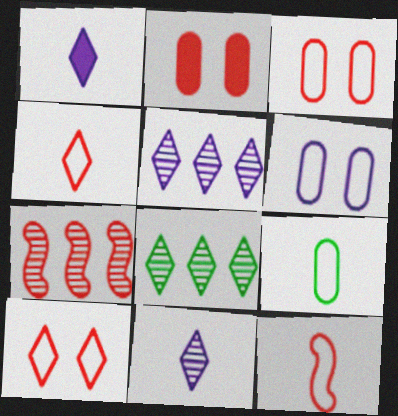[[1, 8, 10], 
[2, 4, 7]]